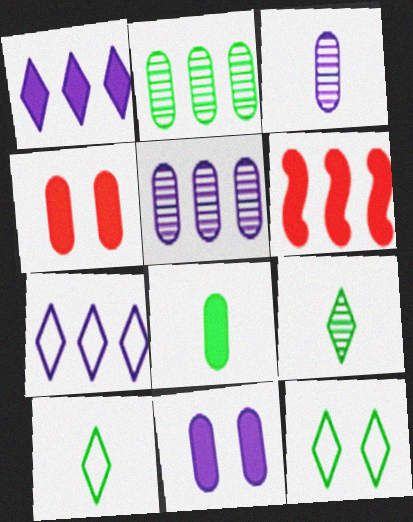[[2, 6, 7], 
[3, 6, 12]]